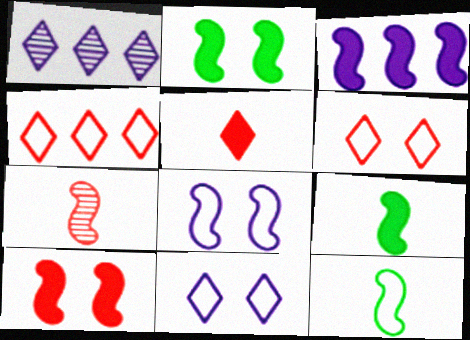[[3, 9, 10]]